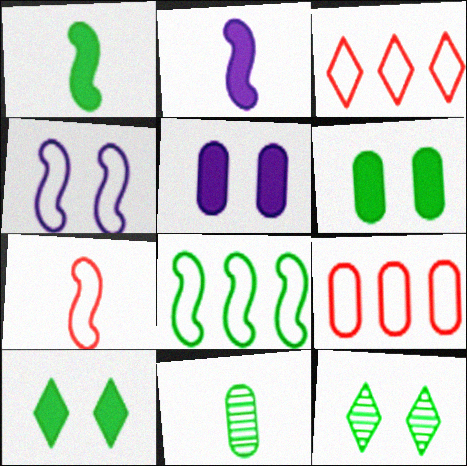[[2, 9, 12], 
[4, 7, 8], 
[5, 9, 11], 
[8, 10, 11]]